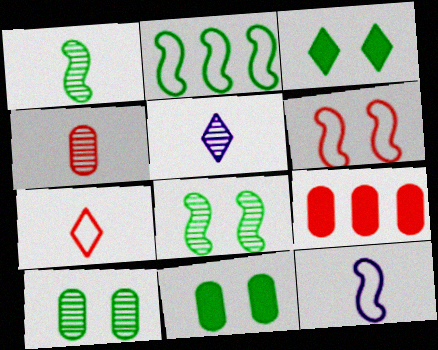[[1, 4, 5], 
[2, 6, 12]]